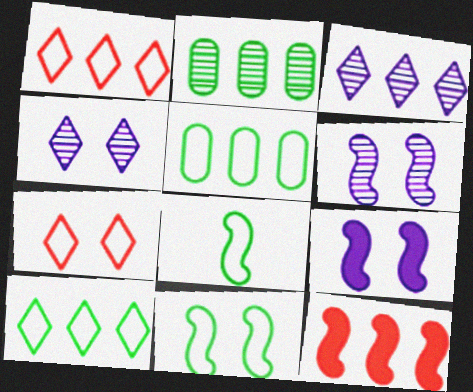[[3, 5, 12], 
[6, 8, 12]]